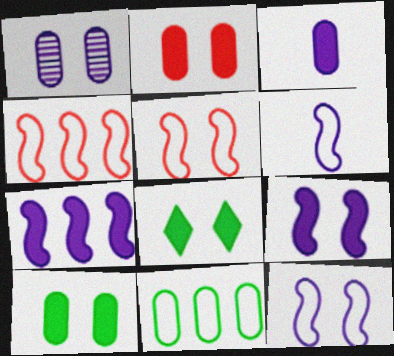[[1, 5, 8], 
[2, 8, 9]]